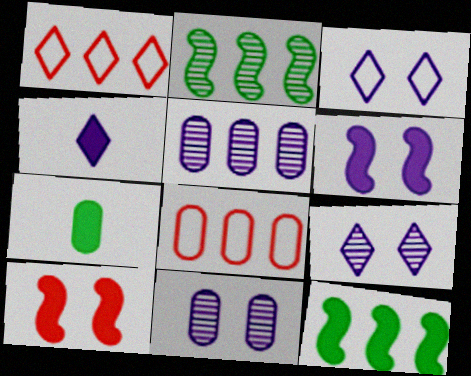[[1, 5, 12], 
[3, 6, 11], 
[7, 8, 11]]